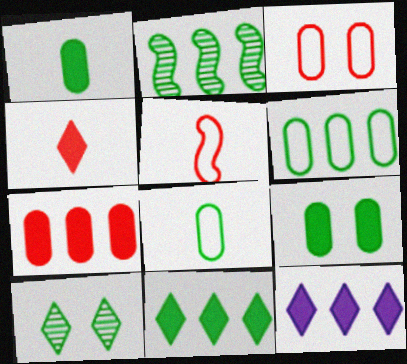[[2, 6, 11]]